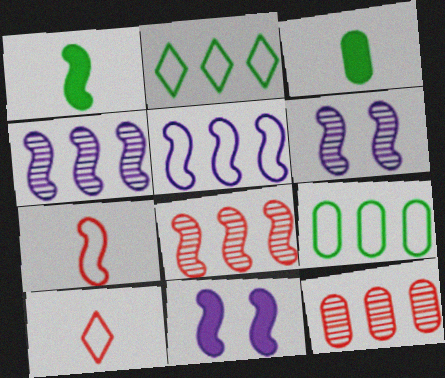[]